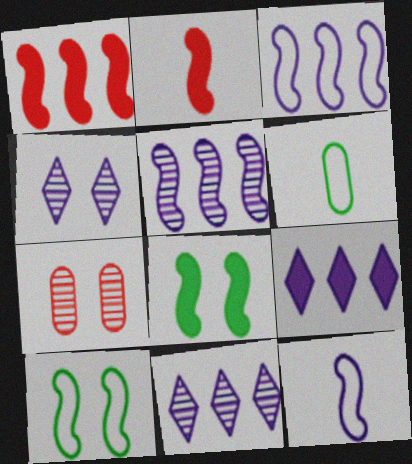[[1, 4, 6], 
[2, 5, 10]]